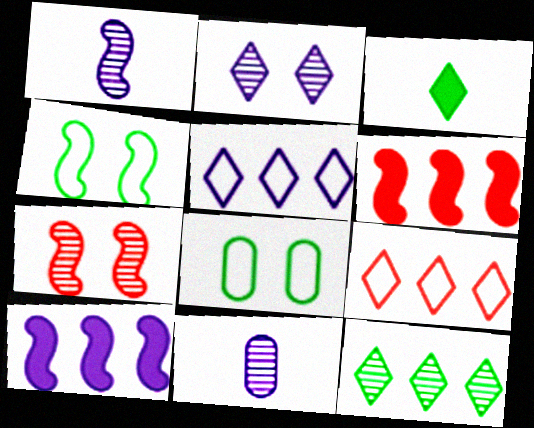[[1, 4, 6], 
[2, 3, 9], 
[7, 11, 12]]